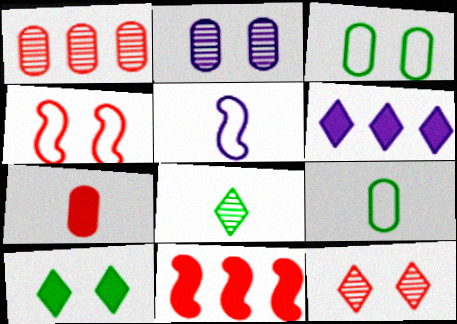[[1, 5, 10], 
[2, 4, 10], 
[2, 5, 6], 
[5, 7, 8]]